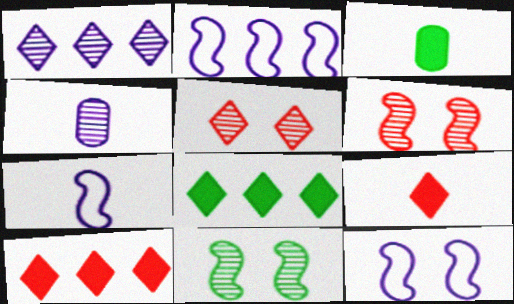[[2, 3, 5], 
[2, 7, 12]]